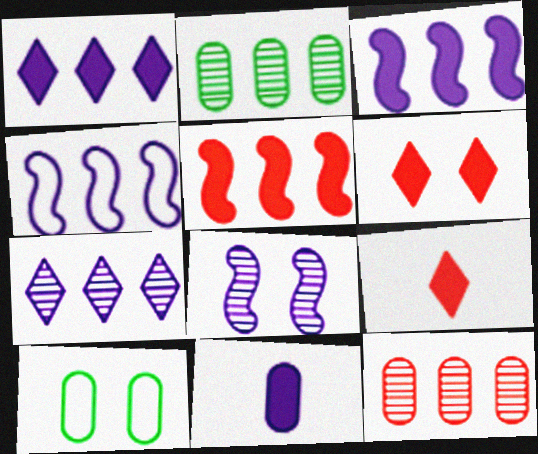[[6, 8, 10], 
[10, 11, 12]]